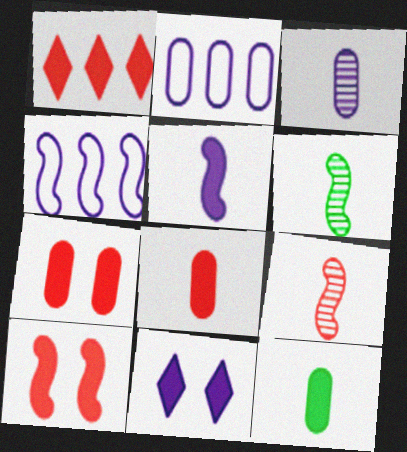[[1, 8, 10], 
[3, 4, 11], 
[4, 6, 10]]